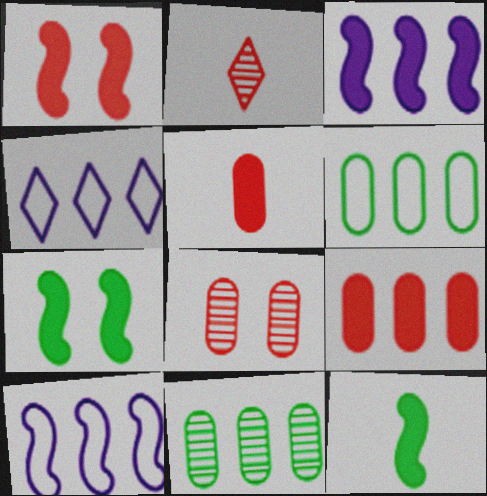[[1, 3, 12], 
[4, 8, 12]]